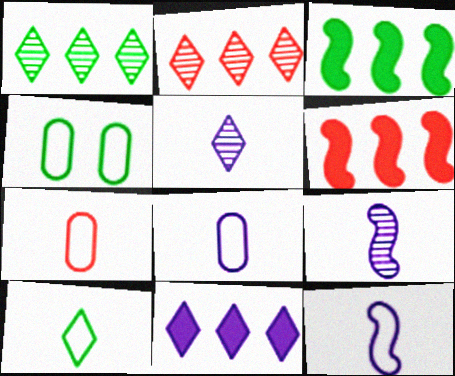[[4, 5, 6], 
[7, 10, 12]]